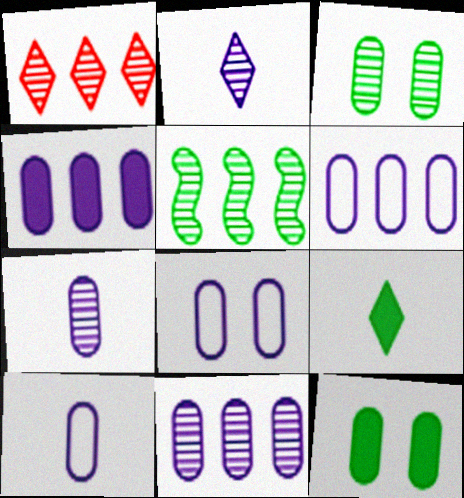[[1, 5, 11], 
[4, 6, 11], 
[4, 7, 8], 
[6, 8, 10]]